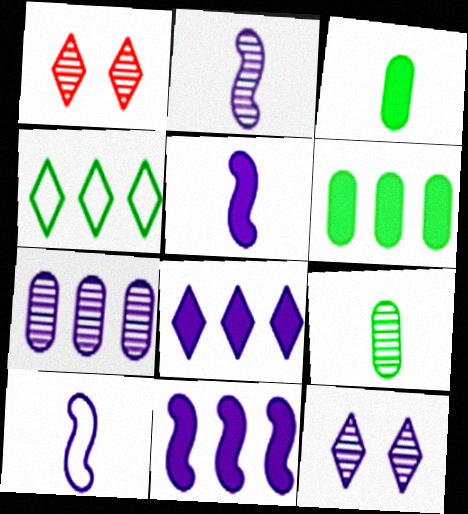[[1, 6, 10], 
[2, 5, 10], 
[2, 7, 12]]